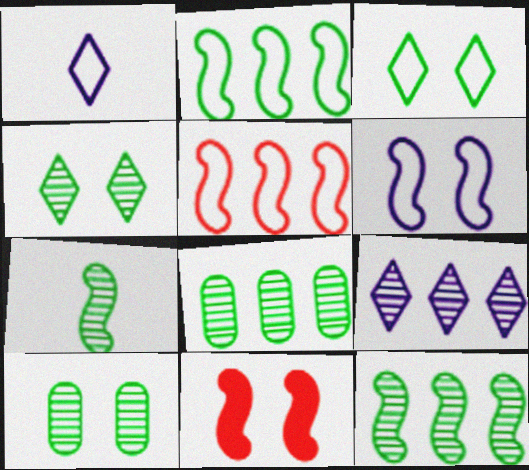[[1, 8, 11], 
[4, 7, 8]]